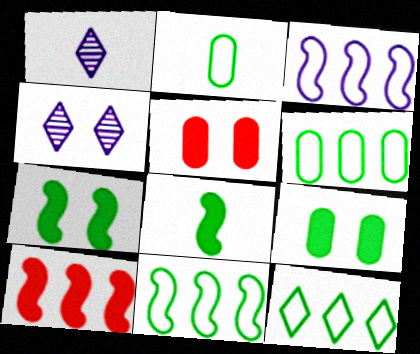[[1, 5, 11], 
[2, 4, 10], 
[6, 11, 12]]